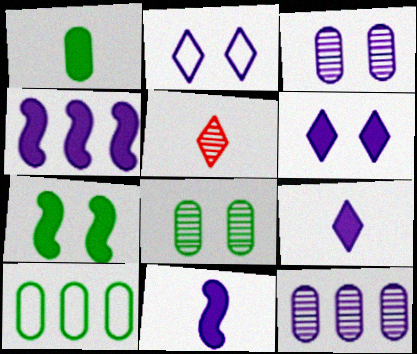[[1, 8, 10], 
[2, 11, 12]]